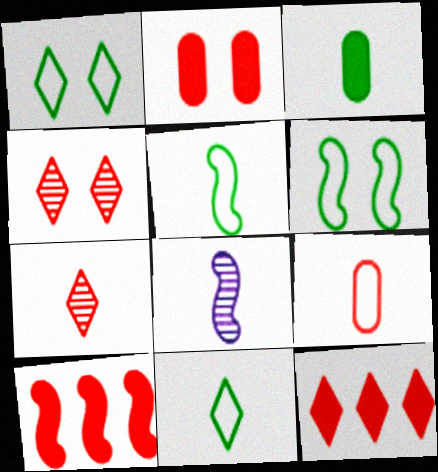[[4, 9, 10], 
[6, 8, 10]]